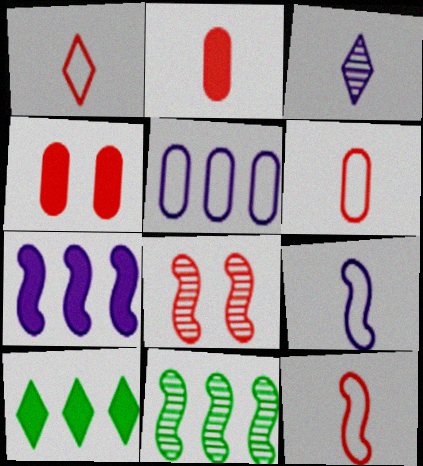[[1, 6, 12]]